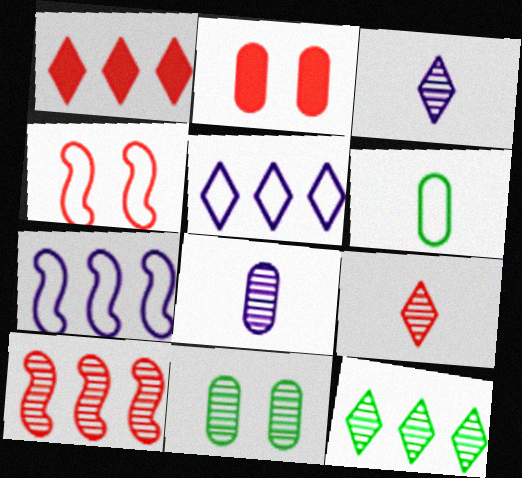[[1, 5, 12], 
[3, 10, 11], 
[4, 5, 6]]